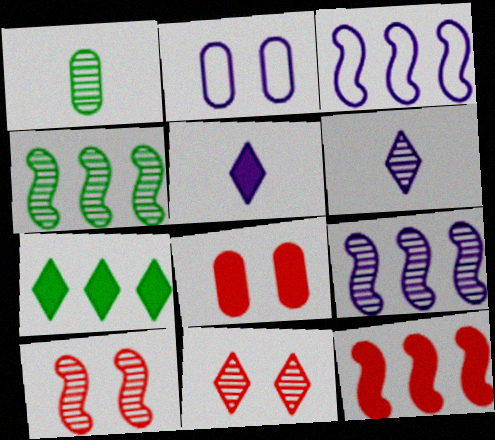[[1, 9, 11], 
[2, 5, 9], 
[3, 4, 12]]